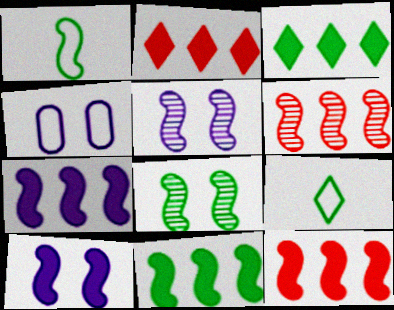[[1, 5, 12], 
[1, 6, 10], 
[1, 8, 11], 
[7, 11, 12]]